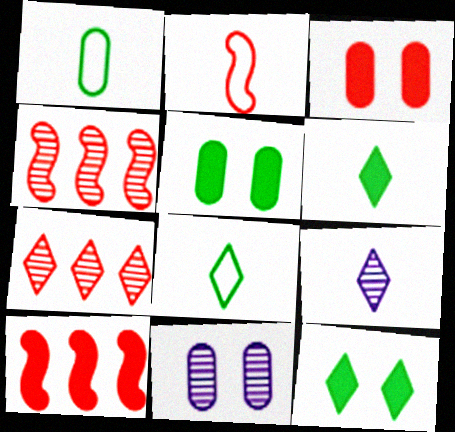[[2, 3, 7], 
[8, 10, 11]]